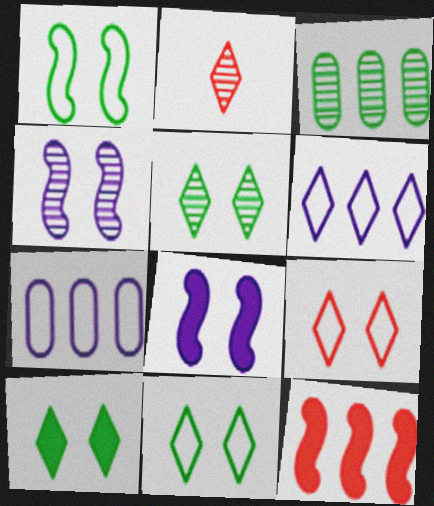[[2, 3, 4], 
[2, 6, 10], 
[3, 6, 12], 
[5, 10, 11]]